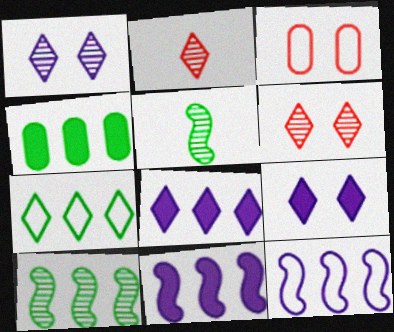[[2, 7, 9], 
[3, 5, 8], 
[4, 7, 10]]